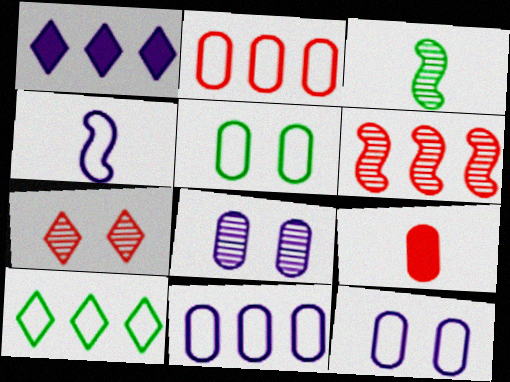[[1, 4, 8]]